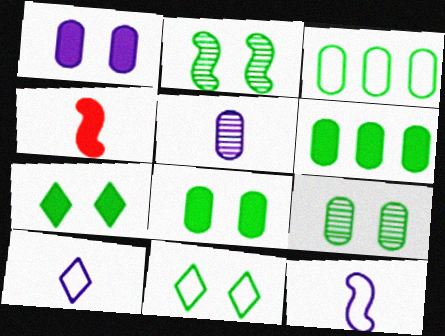[[2, 8, 11]]